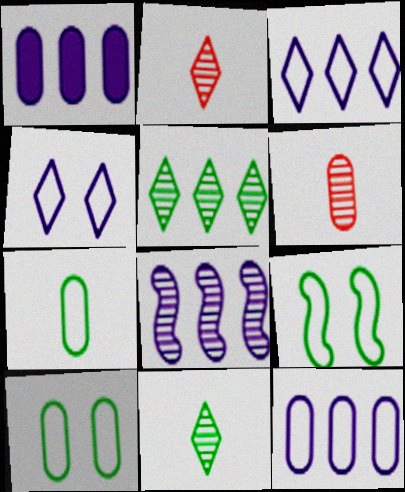[[1, 2, 9], 
[1, 3, 8], 
[1, 6, 10]]